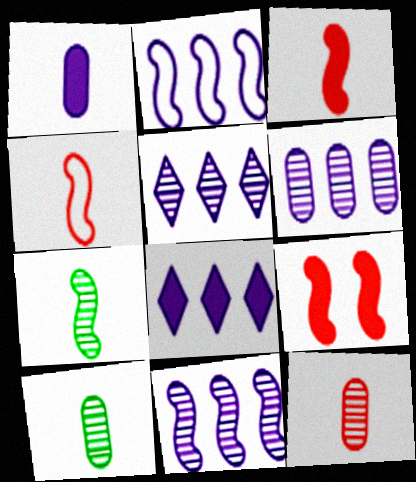[[2, 6, 8], 
[2, 7, 9], 
[5, 6, 11]]